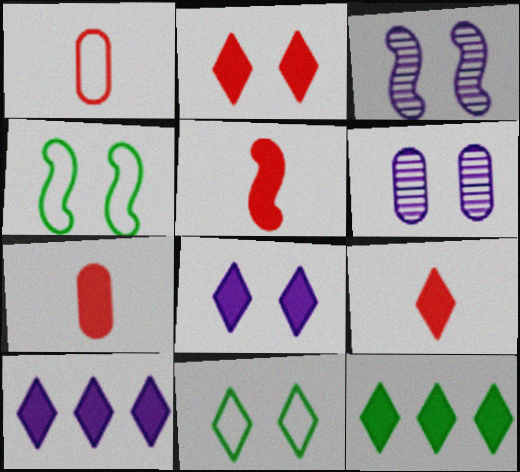[[1, 3, 12], 
[2, 4, 6], 
[5, 7, 9], 
[8, 9, 12]]